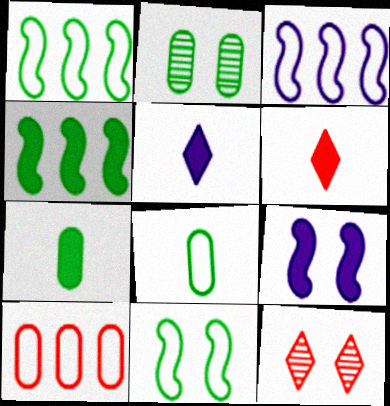[[2, 3, 6], 
[3, 7, 12]]